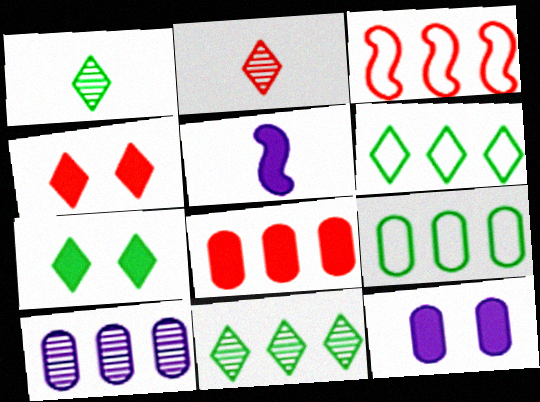[[1, 3, 12], 
[1, 6, 7], 
[5, 7, 8], 
[8, 9, 10]]